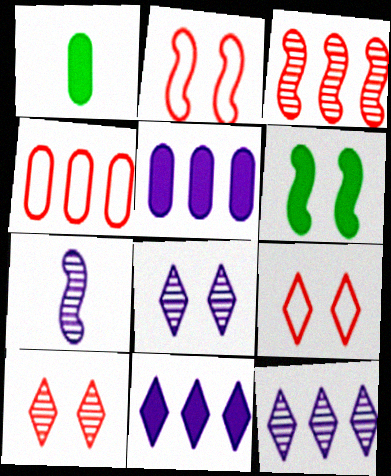[[1, 2, 12]]